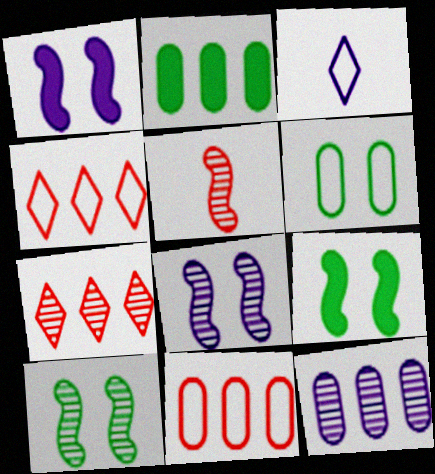[[1, 3, 12], 
[2, 11, 12]]